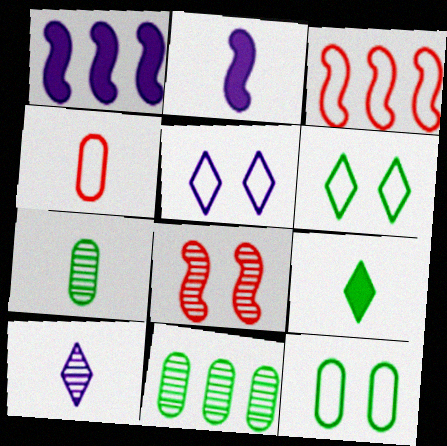[[8, 10, 11]]